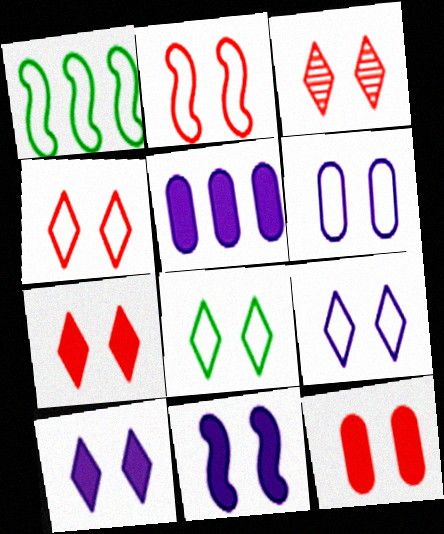[[2, 3, 12], 
[2, 6, 8], 
[3, 4, 7], 
[3, 8, 10], 
[4, 8, 9]]